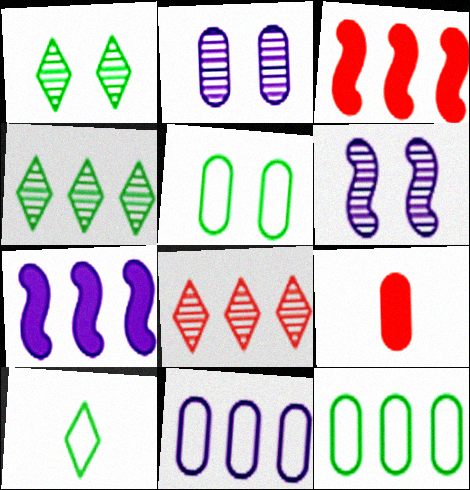[[2, 3, 10], 
[2, 9, 12], 
[3, 4, 11], 
[7, 8, 12]]